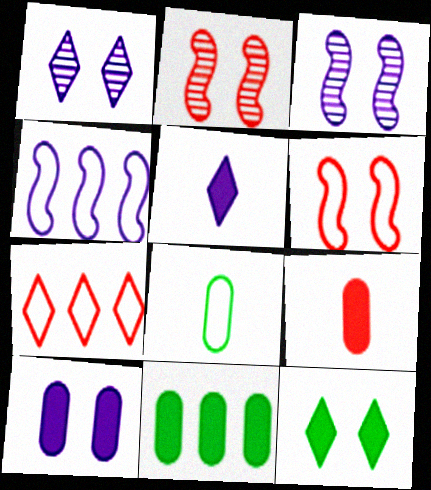[[2, 7, 9], 
[9, 10, 11]]